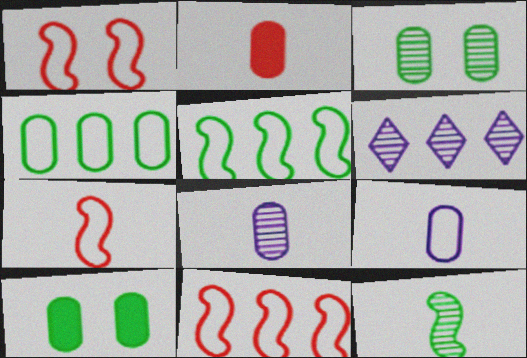[[1, 7, 11], 
[6, 7, 10]]